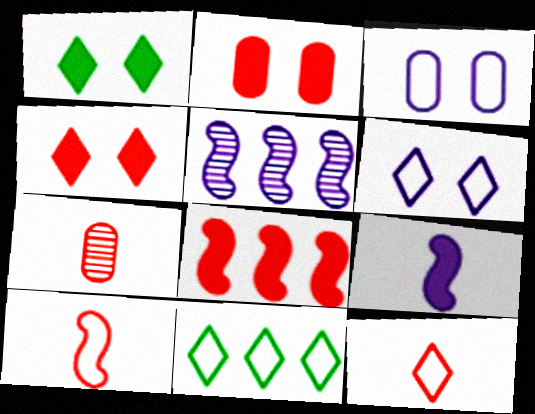[[3, 10, 11], 
[6, 11, 12]]